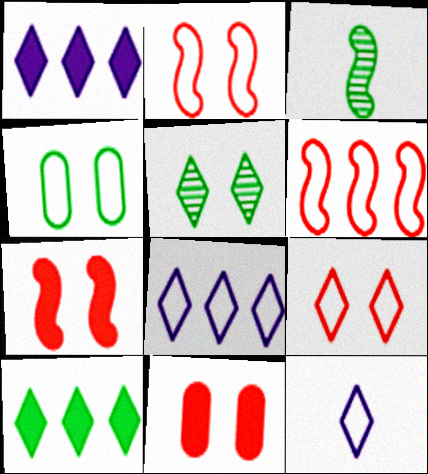[[3, 4, 10], 
[3, 8, 11], 
[4, 6, 12]]